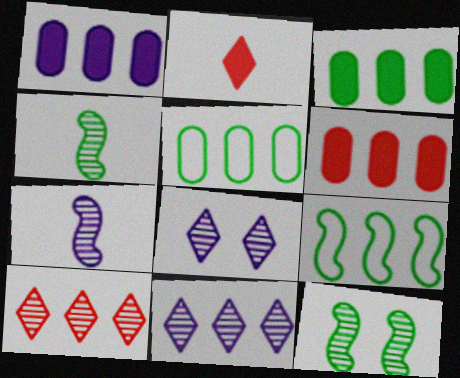[[1, 3, 6], 
[1, 9, 10], 
[6, 9, 11]]